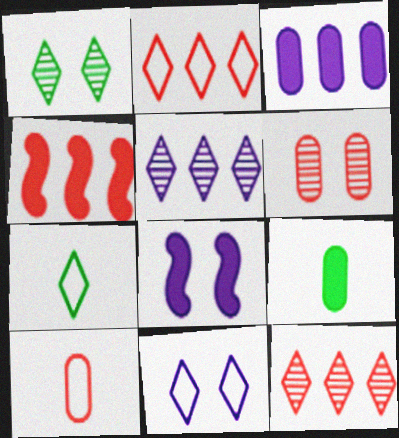[[2, 7, 11]]